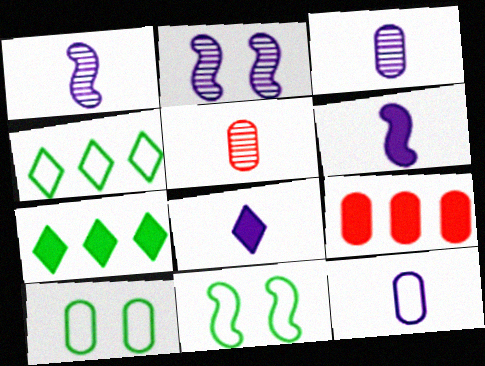[[1, 8, 12], 
[3, 9, 10]]